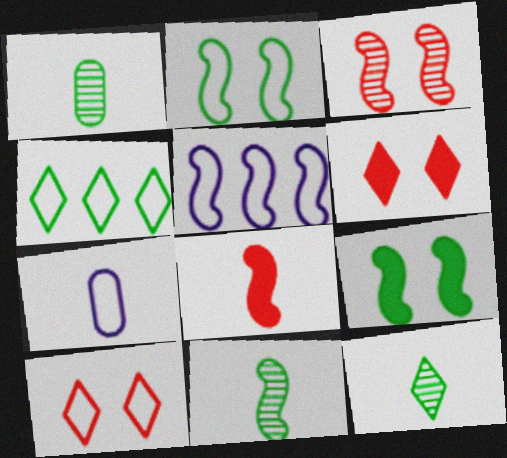[[1, 4, 9], 
[1, 5, 6], 
[1, 11, 12], 
[7, 8, 12]]